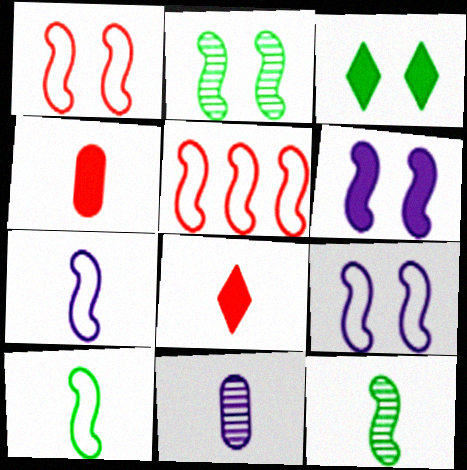[[1, 2, 6], 
[3, 5, 11], 
[5, 6, 12], 
[5, 9, 10], 
[8, 10, 11]]